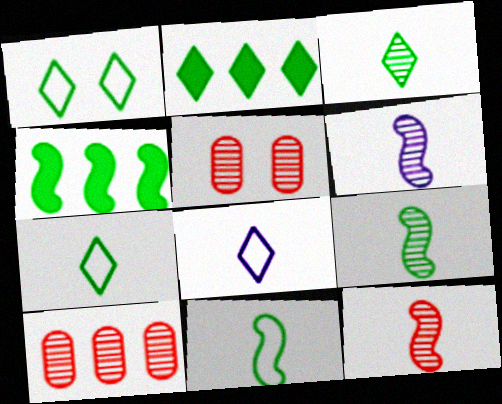[[1, 2, 3], 
[4, 5, 8], 
[6, 9, 12]]